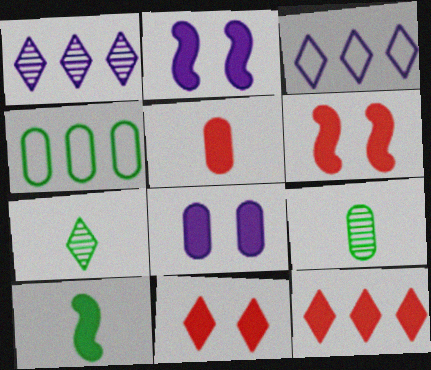[[3, 6, 9], 
[3, 7, 11], 
[5, 6, 12], 
[8, 10, 12]]